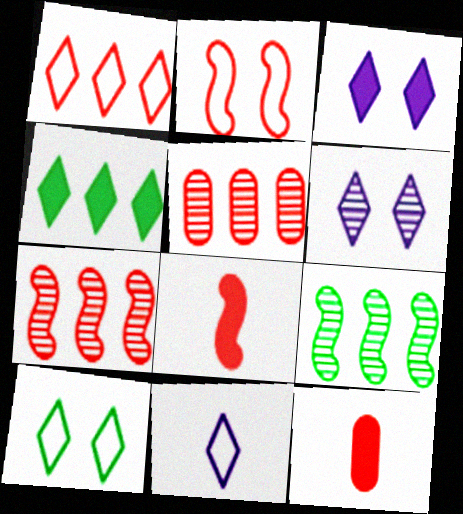[[1, 10, 11], 
[2, 7, 8]]